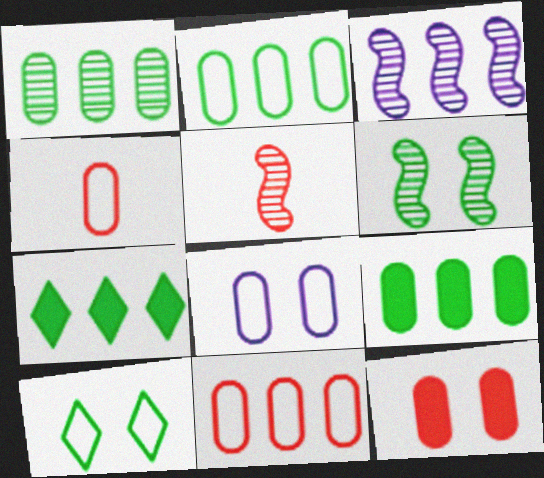[[1, 2, 9], 
[2, 4, 8], 
[3, 5, 6], 
[3, 7, 11], 
[5, 7, 8]]